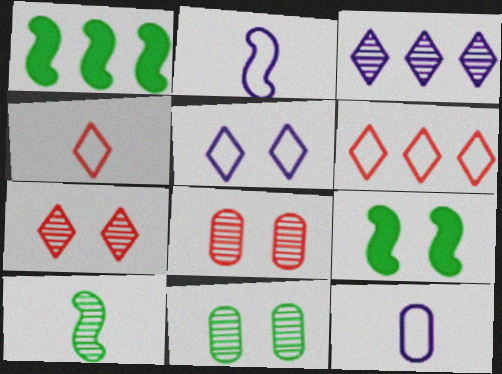[[1, 7, 12], 
[3, 8, 10], 
[5, 8, 9]]